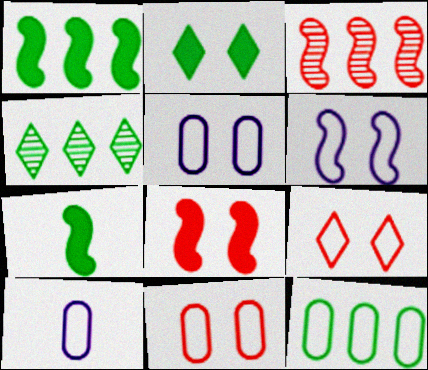[[1, 4, 12], 
[2, 3, 10], 
[3, 6, 7], 
[4, 8, 10], 
[10, 11, 12]]